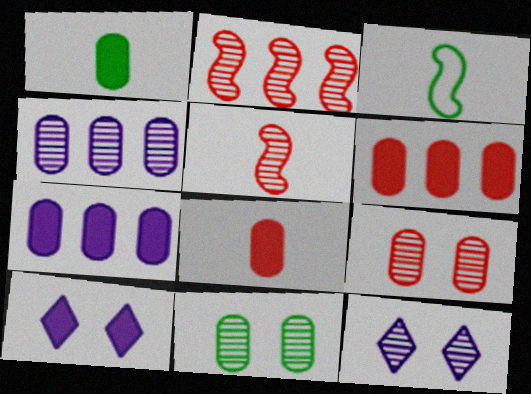[[3, 6, 12]]